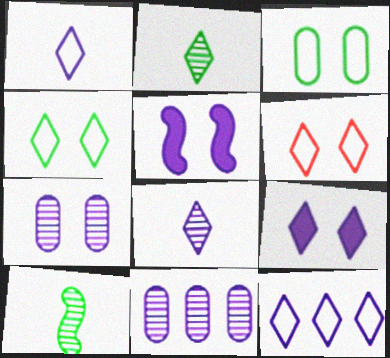[[1, 5, 11], 
[8, 9, 12]]